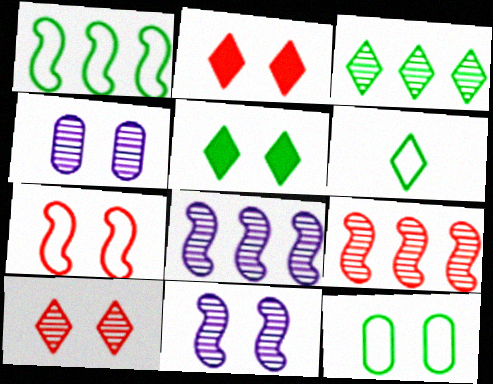[[1, 6, 12], 
[2, 11, 12], 
[3, 5, 6], 
[4, 5, 7]]